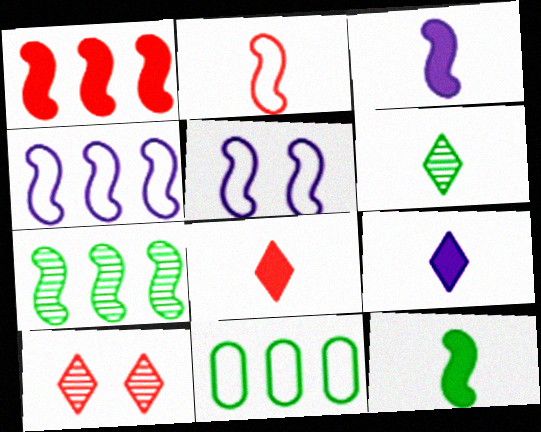[[1, 4, 7], 
[3, 10, 11]]